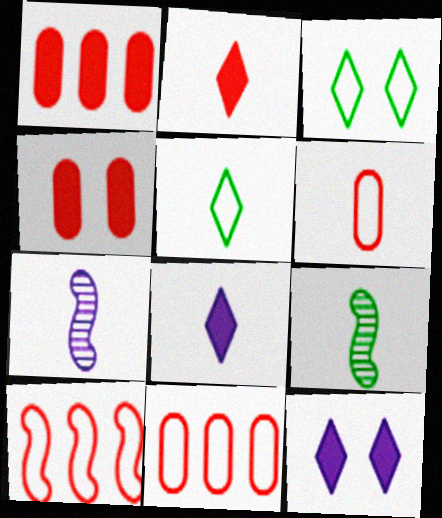[[1, 3, 7], 
[6, 8, 9], 
[9, 11, 12]]